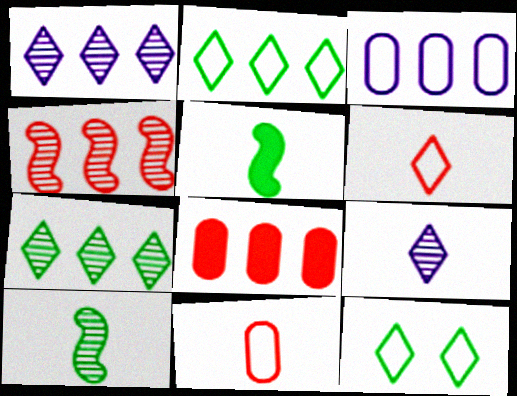[[5, 9, 11]]